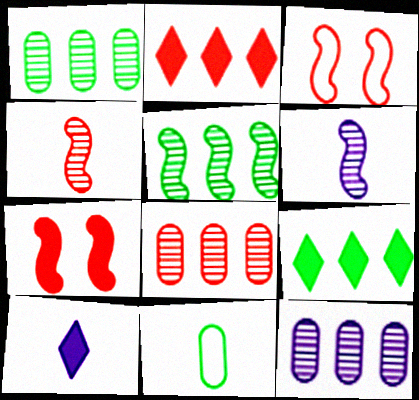[[1, 3, 10], 
[1, 8, 12], 
[4, 10, 11]]